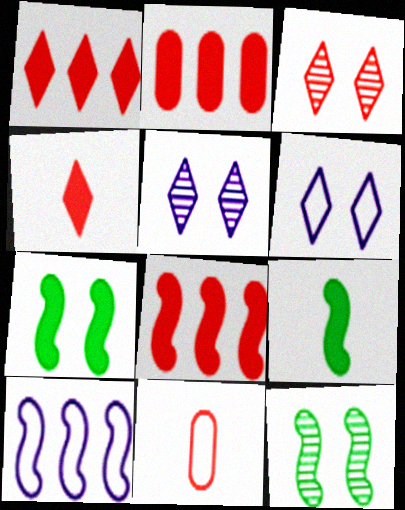[[1, 2, 8], 
[3, 8, 11]]